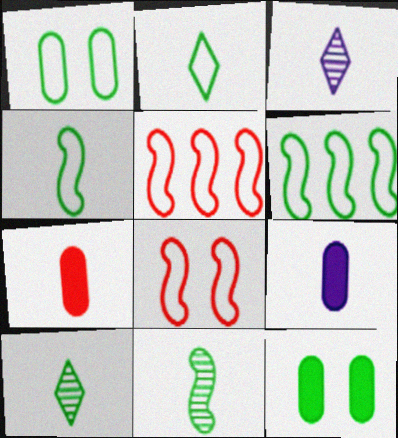[[1, 2, 6], 
[3, 4, 7], 
[3, 5, 12], 
[6, 10, 12]]